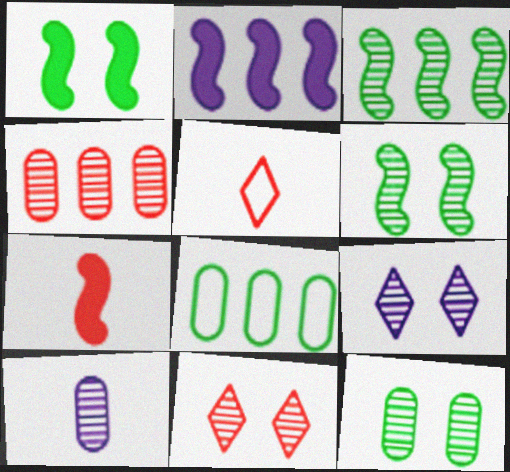[[1, 2, 7], 
[2, 5, 12], 
[3, 10, 11], 
[4, 10, 12], 
[7, 8, 9]]